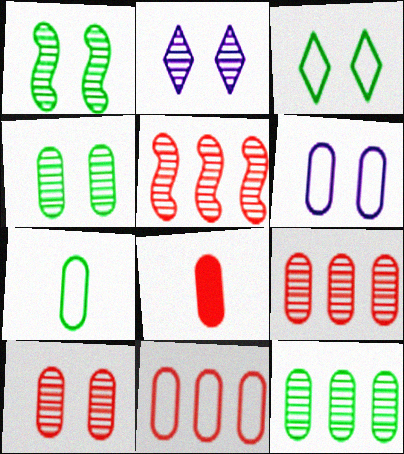[[1, 2, 10], 
[6, 7, 11], 
[6, 8, 12], 
[8, 10, 11]]